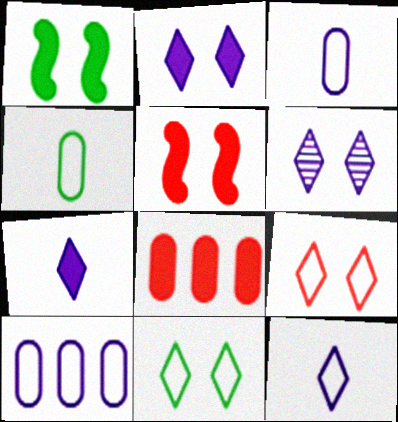[[1, 7, 8]]